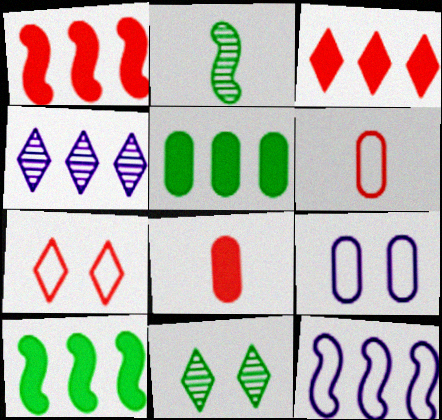[[2, 3, 9], 
[8, 11, 12]]